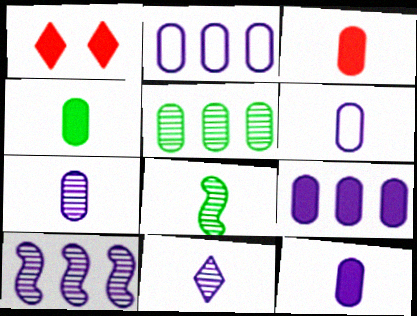[[1, 2, 8], 
[3, 4, 12], 
[6, 7, 12]]